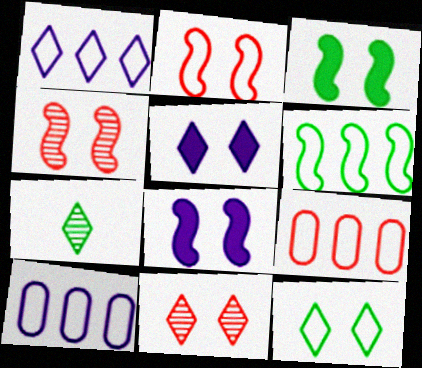[[1, 6, 9], 
[5, 11, 12], 
[7, 8, 9]]